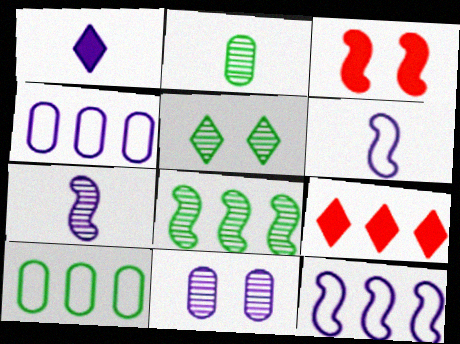[[1, 11, 12], 
[2, 5, 8], 
[3, 6, 8], 
[4, 8, 9]]